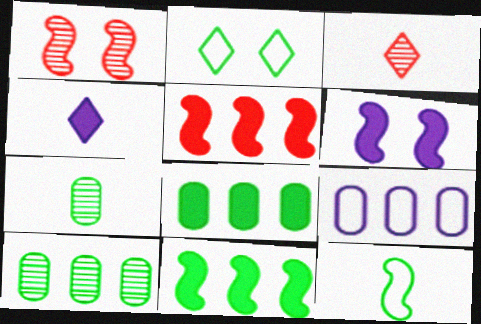[[2, 7, 11]]